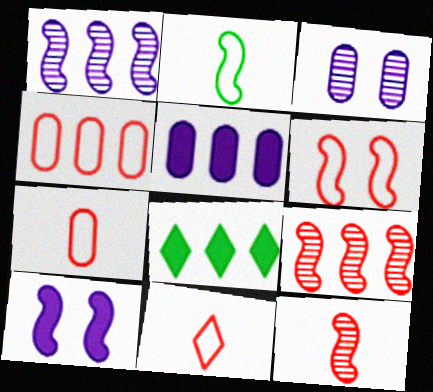[[1, 4, 8], 
[2, 9, 10], 
[4, 6, 11]]